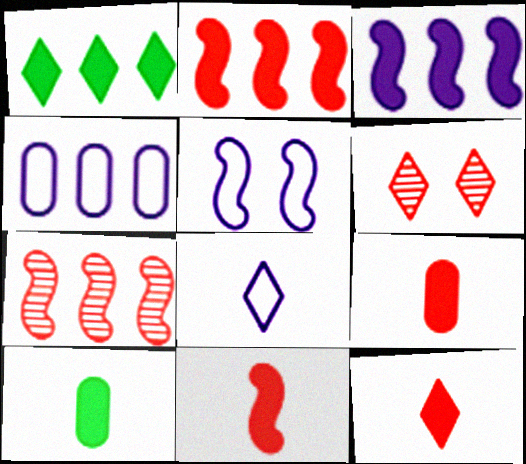[[1, 4, 7], 
[1, 6, 8], 
[4, 5, 8], 
[9, 11, 12]]